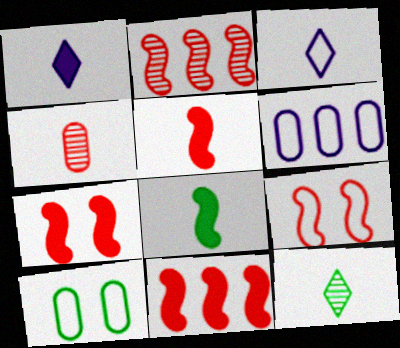[[1, 2, 10], 
[2, 5, 9], 
[3, 4, 8], 
[5, 7, 11], 
[6, 7, 12]]